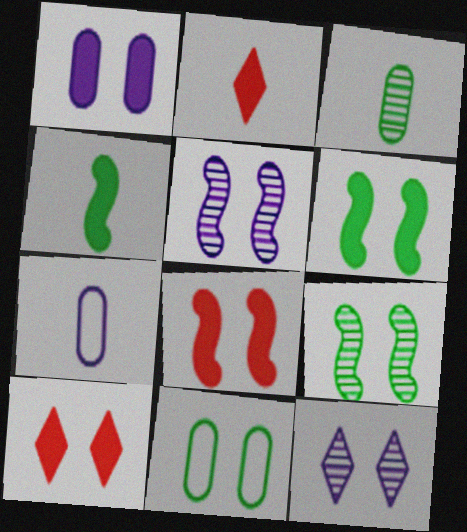[[1, 6, 10], 
[5, 10, 11], 
[8, 11, 12]]